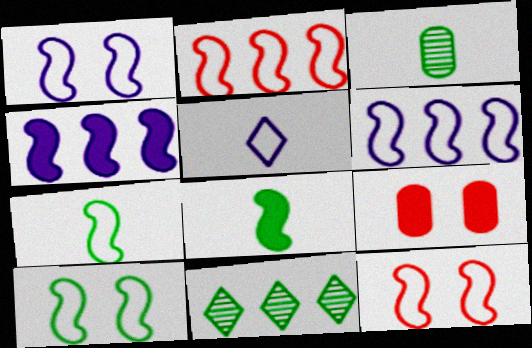[[1, 2, 7], 
[1, 10, 12], 
[6, 7, 12]]